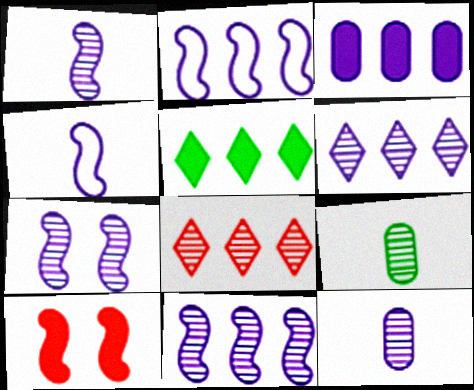[[1, 7, 11], 
[2, 3, 6], 
[6, 7, 12], 
[7, 8, 9]]